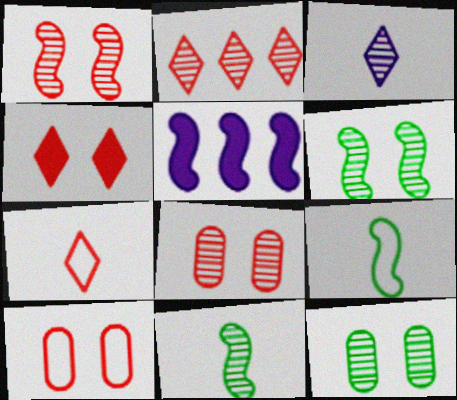[[1, 4, 10], 
[1, 5, 9], 
[2, 4, 7], 
[5, 7, 12]]